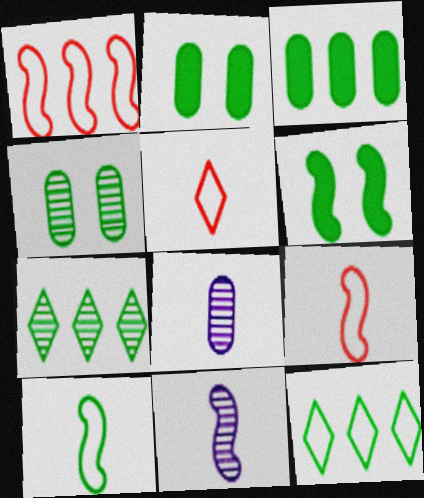[[1, 6, 11], 
[2, 7, 10]]